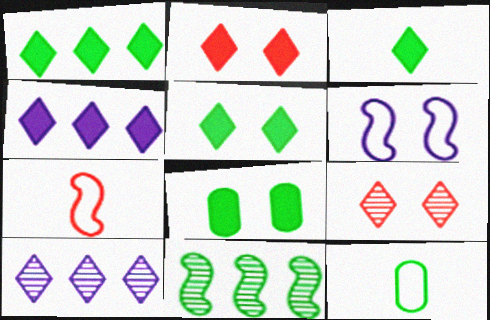[[1, 3, 5], 
[2, 3, 4], 
[5, 11, 12], 
[6, 8, 9], 
[7, 8, 10]]